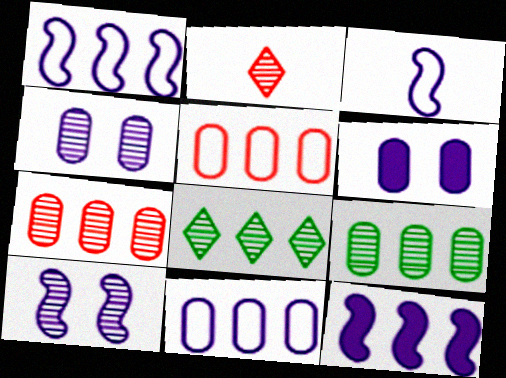[[2, 9, 10], 
[3, 10, 12], 
[5, 8, 12]]